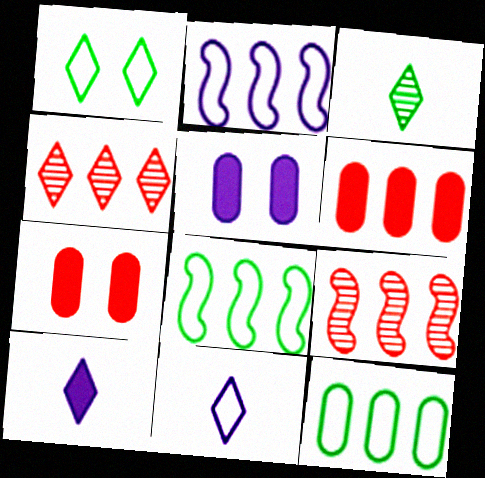[[1, 4, 10], 
[2, 3, 7]]